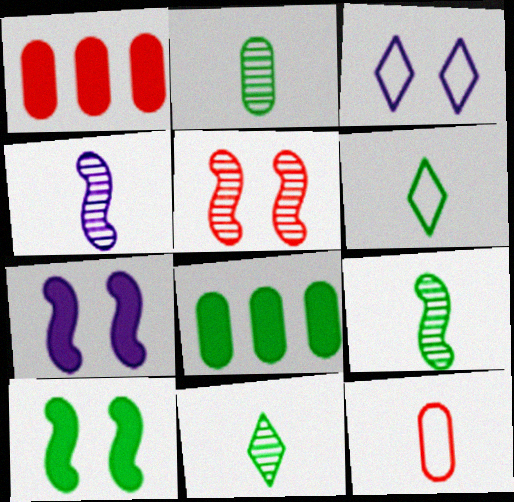[[1, 3, 9], 
[2, 9, 11]]